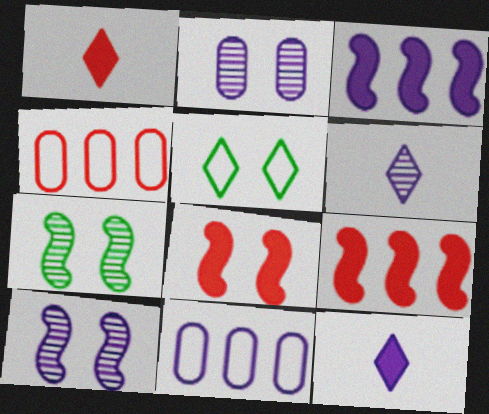[[1, 7, 11], 
[2, 5, 8], 
[4, 7, 12], 
[10, 11, 12]]